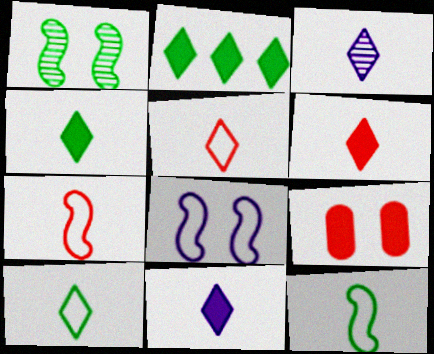[[3, 4, 5], 
[3, 6, 10], 
[4, 6, 11]]